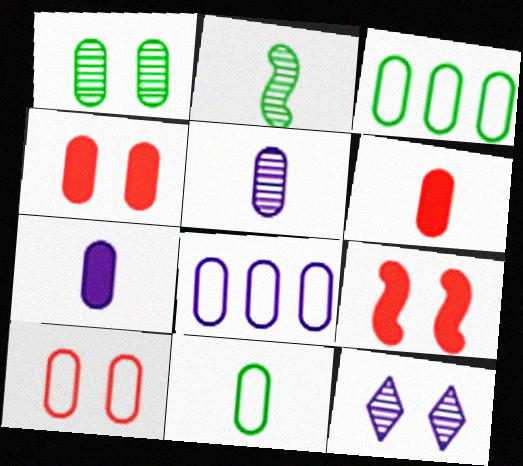[[1, 6, 8], 
[3, 4, 5], 
[5, 6, 11], 
[8, 10, 11]]